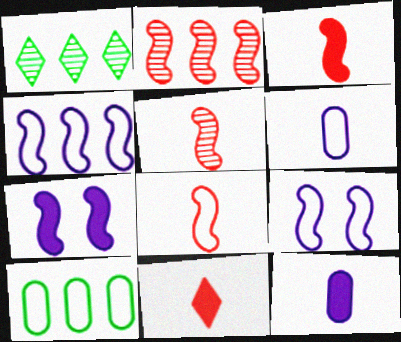[[3, 5, 8]]